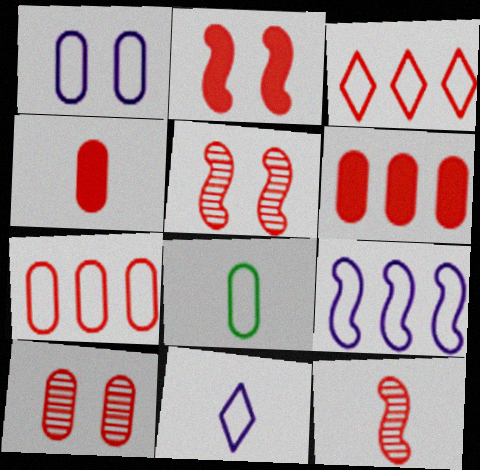[[1, 7, 8], 
[1, 9, 11], 
[3, 4, 5], 
[4, 7, 10]]